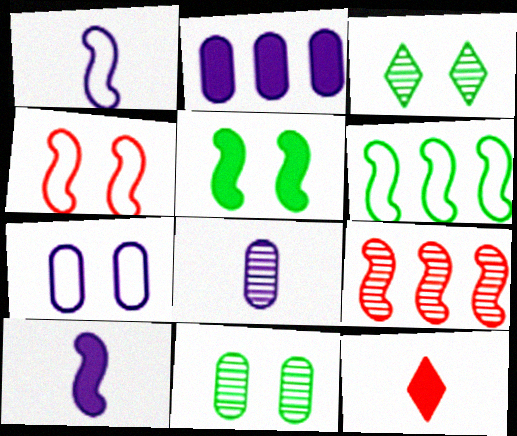[[1, 4, 6], 
[1, 5, 9], 
[2, 5, 12], 
[2, 7, 8], 
[3, 8, 9]]